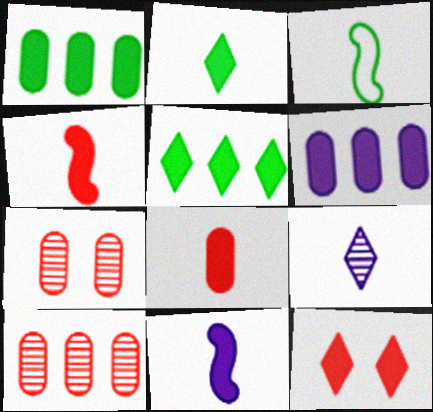[[1, 11, 12], 
[2, 8, 11], 
[3, 8, 9]]